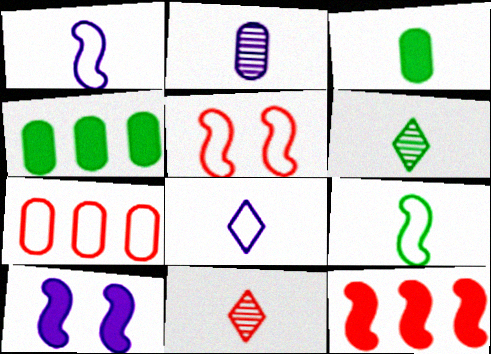[[1, 3, 11], 
[3, 6, 9], 
[6, 7, 10]]